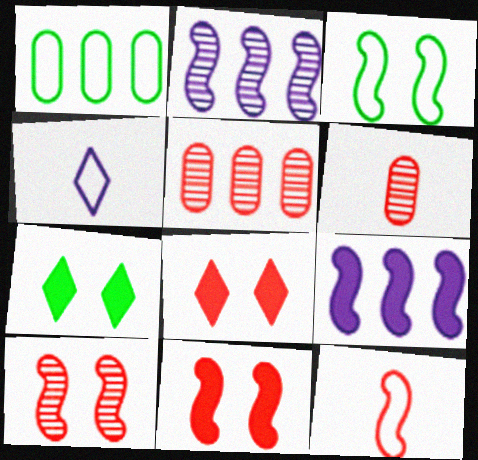[[5, 8, 12]]